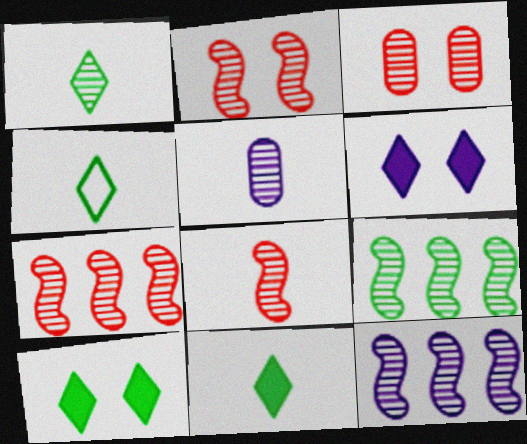[[1, 3, 12], 
[1, 4, 11], 
[1, 5, 8], 
[2, 7, 8], 
[7, 9, 12]]